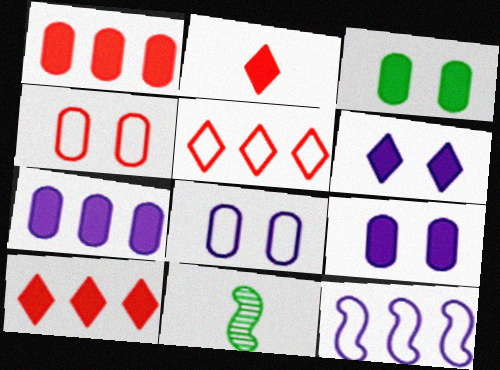[[5, 9, 11], 
[8, 10, 11]]